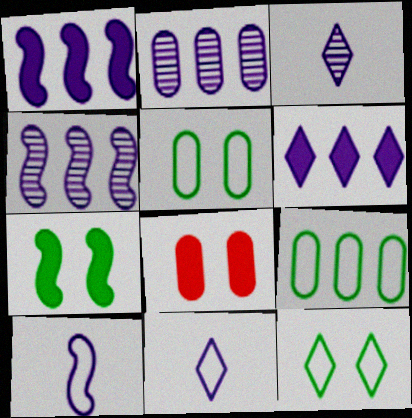[]